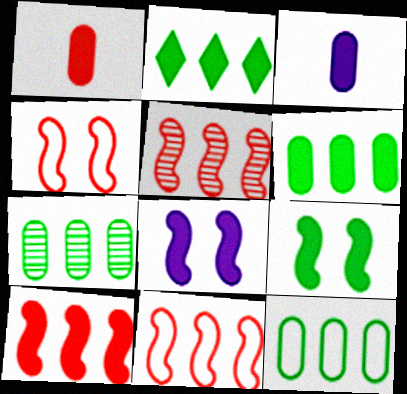[[1, 2, 8], 
[5, 10, 11], 
[6, 7, 12]]